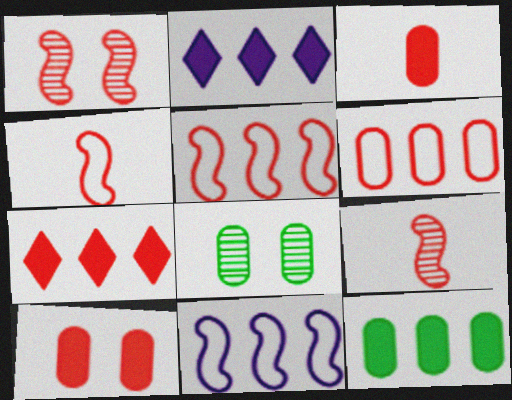[[2, 4, 8]]